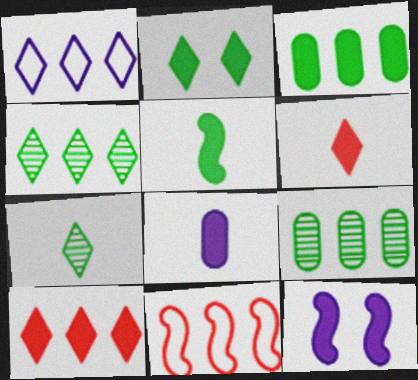[[1, 4, 10], 
[2, 3, 5], 
[3, 6, 12], 
[5, 6, 8]]